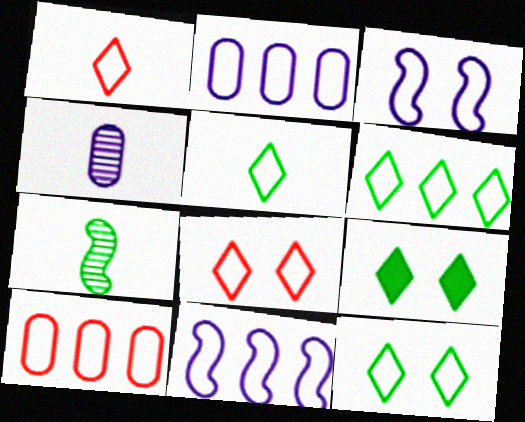[[3, 5, 10], 
[5, 6, 12], 
[6, 10, 11]]